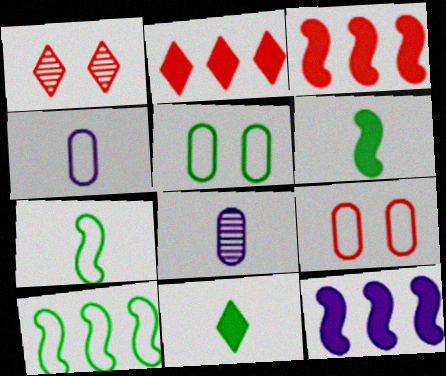[]